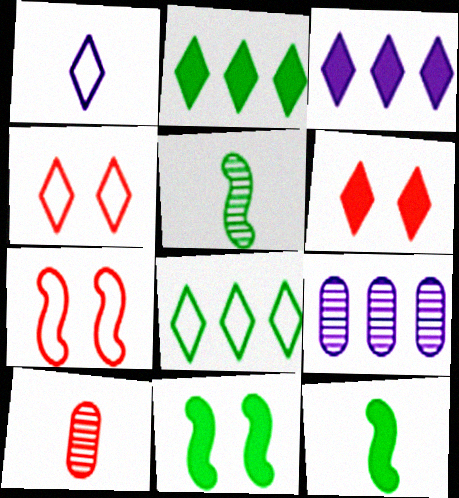[[1, 4, 8], 
[1, 10, 12], 
[4, 9, 12]]